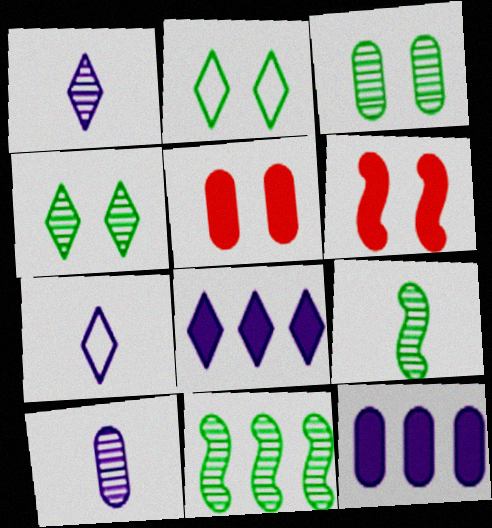[[5, 7, 11]]